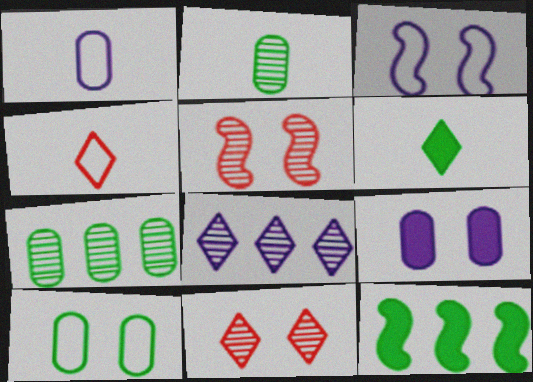[[1, 11, 12], 
[2, 5, 8]]